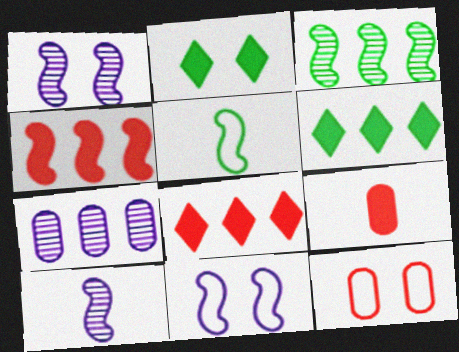[[1, 2, 12], 
[1, 4, 5], 
[6, 10, 12]]